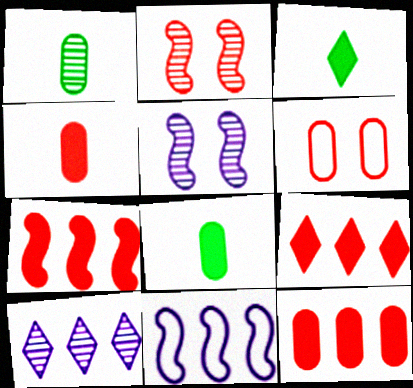[[1, 2, 10], 
[7, 9, 12]]